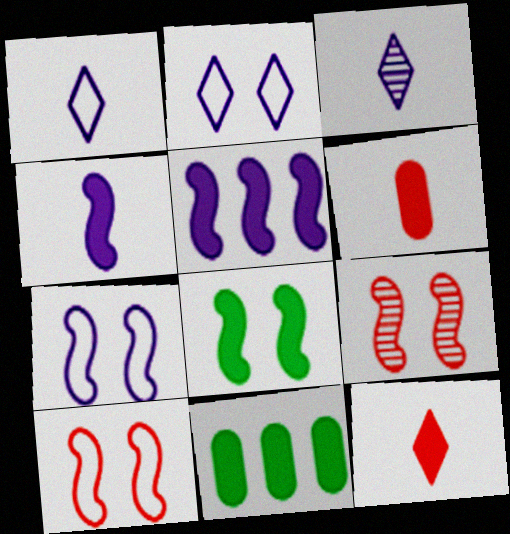[[1, 9, 11], 
[3, 10, 11], 
[7, 8, 9]]